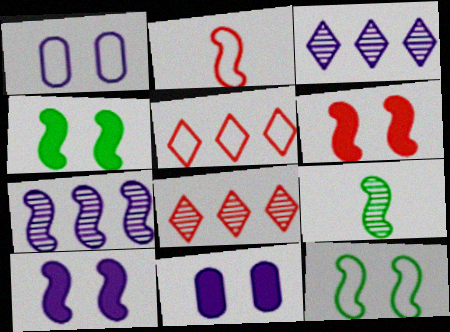[[2, 4, 7], 
[4, 6, 10], 
[5, 9, 11]]